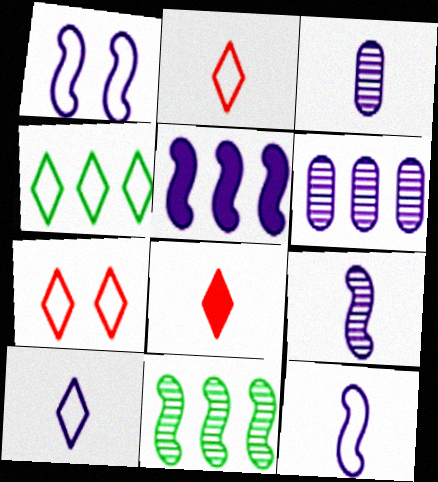[[1, 5, 9], 
[4, 7, 10]]